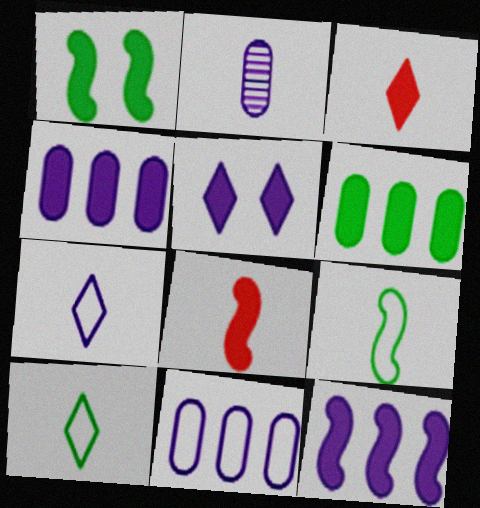[[1, 3, 4], 
[1, 8, 12], 
[2, 3, 9], 
[2, 8, 10], 
[5, 6, 8]]